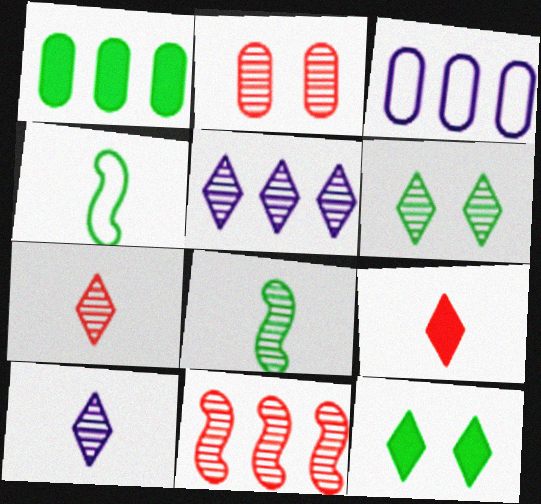[[1, 4, 6], 
[2, 5, 8], 
[2, 7, 11], 
[5, 6, 7]]